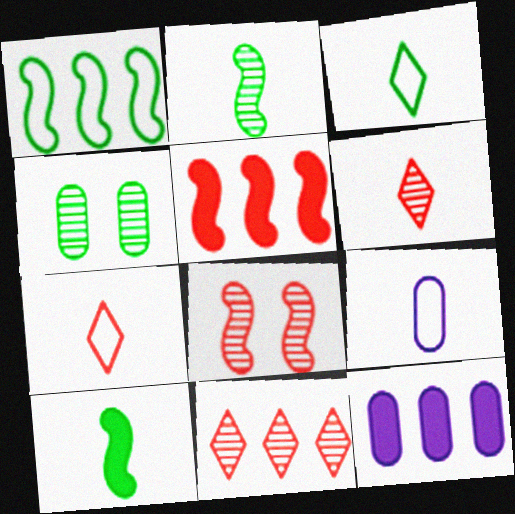[[1, 11, 12], 
[3, 8, 12], 
[6, 9, 10]]